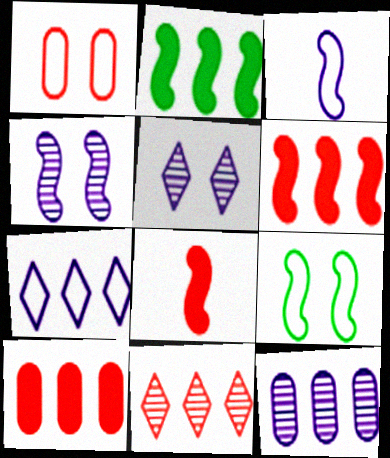[[1, 8, 11]]